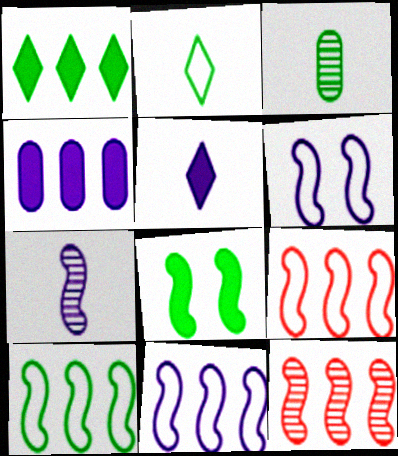[[7, 8, 9], 
[9, 10, 11]]